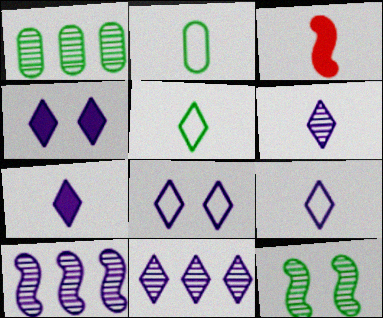[[1, 3, 8], 
[2, 3, 6], 
[4, 9, 11], 
[6, 7, 9], 
[7, 8, 11]]